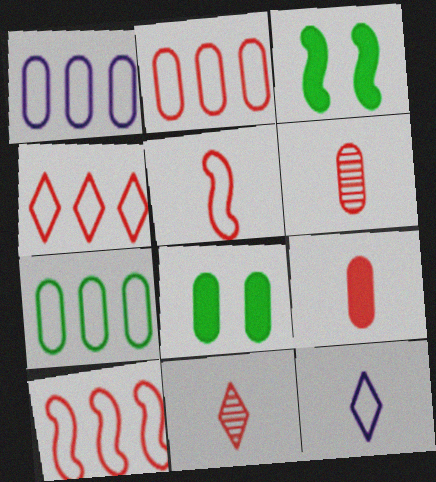[[1, 2, 7], 
[1, 3, 11], 
[1, 6, 8], 
[2, 4, 10], 
[5, 9, 11]]